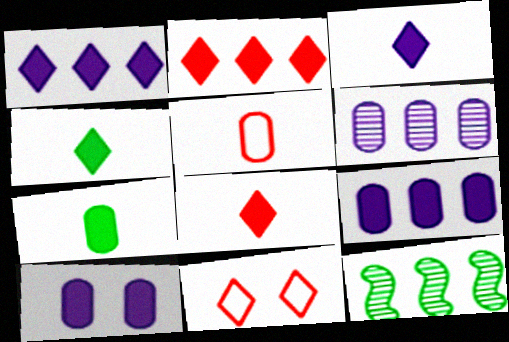[[3, 4, 8]]